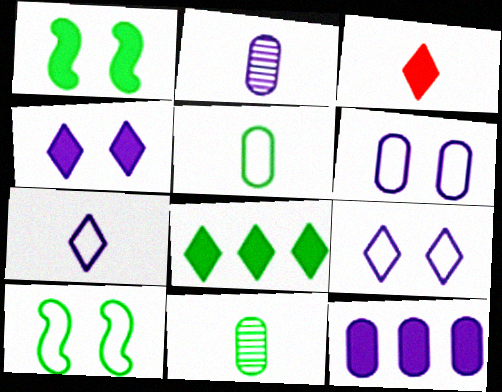[[1, 3, 12], 
[2, 6, 12], 
[3, 4, 8], 
[8, 10, 11]]